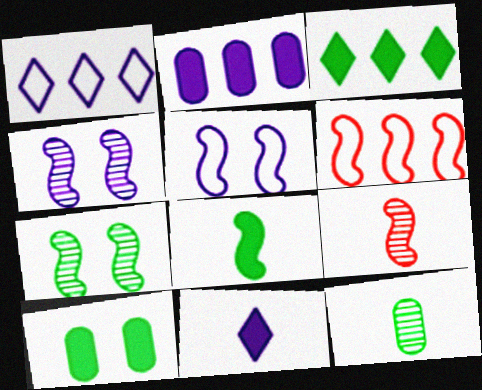[[1, 9, 10], 
[3, 8, 10], 
[4, 6, 8]]